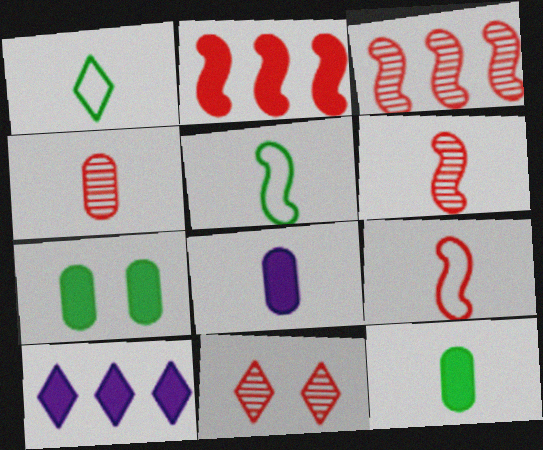[[1, 6, 8], 
[1, 10, 11], 
[3, 4, 11]]